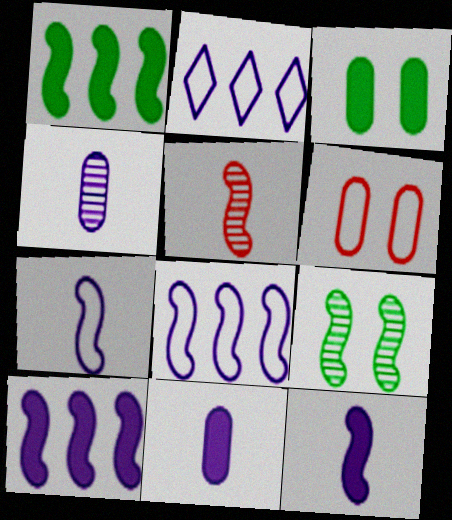[[2, 3, 5]]